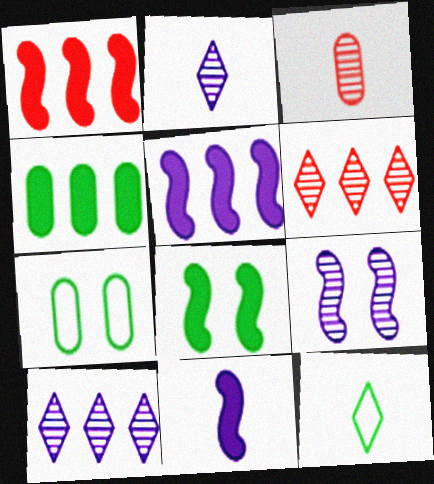[[1, 2, 7], 
[1, 8, 11], 
[3, 11, 12], 
[6, 7, 11]]